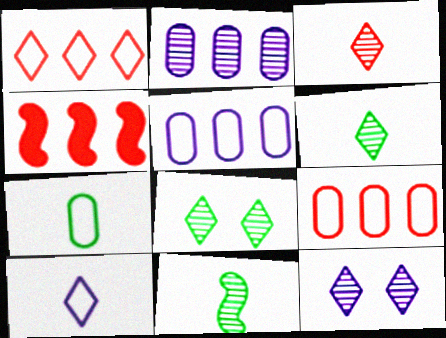[[4, 7, 12]]